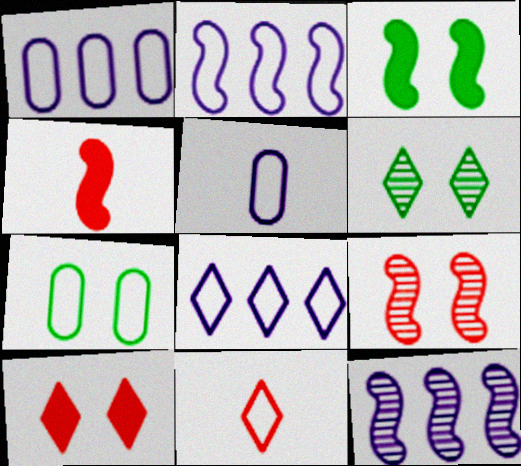[[1, 2, 8], 
[1, 4, 6], 
[2, 7, 11], 
[3, 6, 7]]